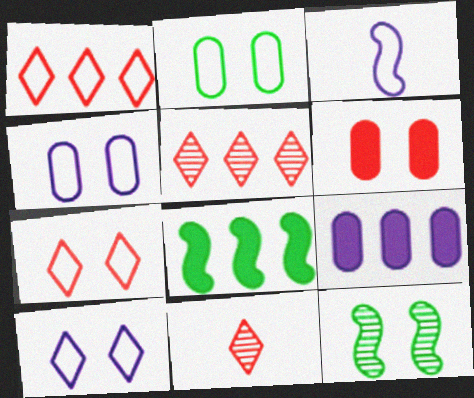[[1, 2, 3], 
[4, 8, 11], 
[6, 10, 12]]